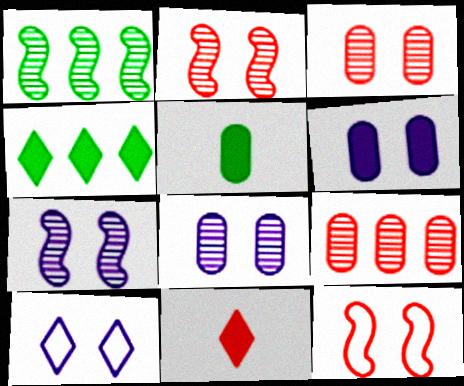[[6, 7, 10], 
[9, 11, 12]]